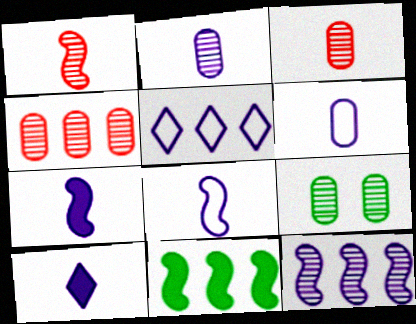[[2, 4, 9], 
[2, 8, 10], 
[4, 5, 11]]